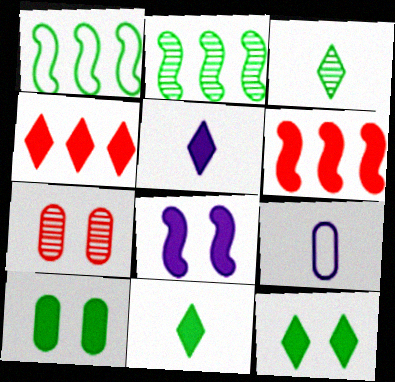[[1, 3, 10], 
[1, 5, 7], 
[4, 5, 12], 
[5, 6, 10]]